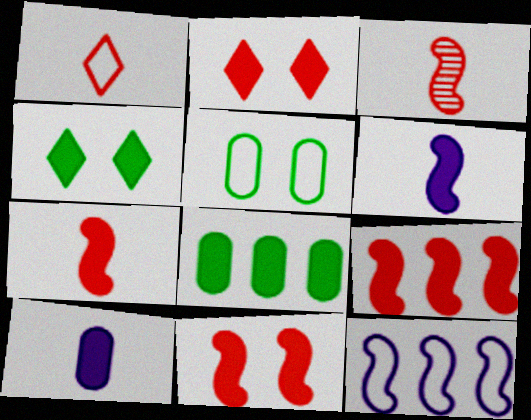[[1, 5, 12], 
[2, 6, 8], 
[4, 9, 10], 
[7, 9, 11]]